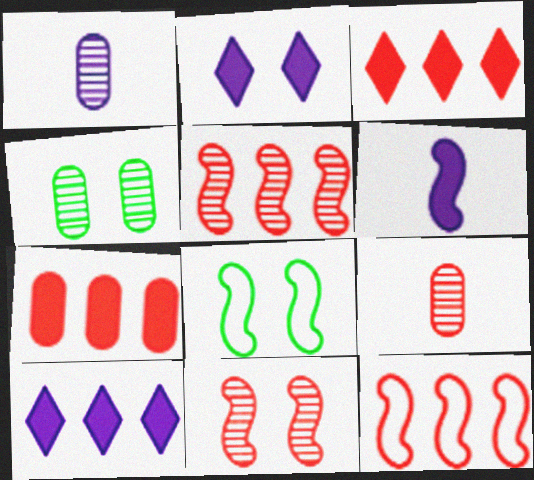[[1, 3, 8], 
[5, 6, 8], 
[8, 9, 10]]